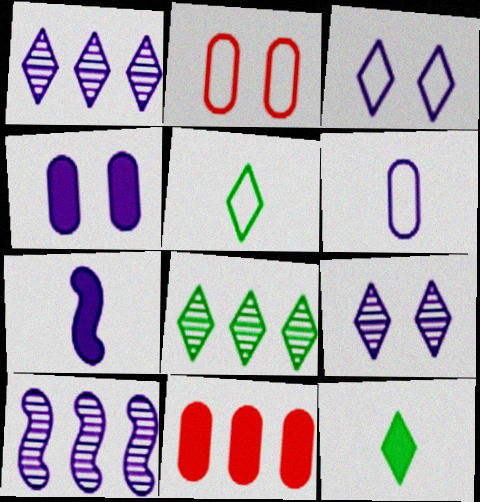[[2, 7, 8], 
[2, 10, 12]]